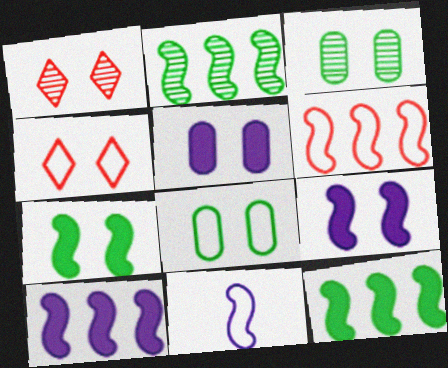[[1, 8, 9], 
[2, 6, 10], 
[3, 4, 9]]